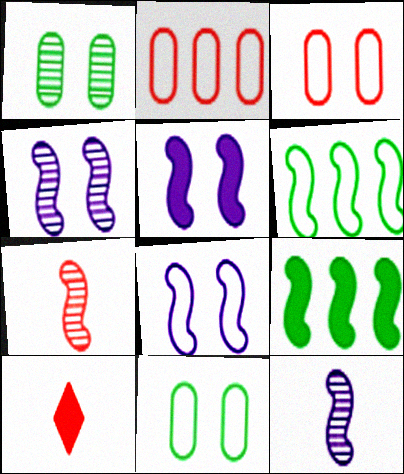[[4, 5, 8], 
[5, 6, 7], 
[7, 8, 9]]